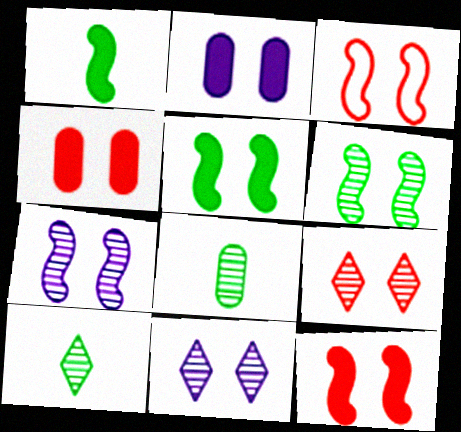[[3, 4, 9], 
[3, 5, 7]]